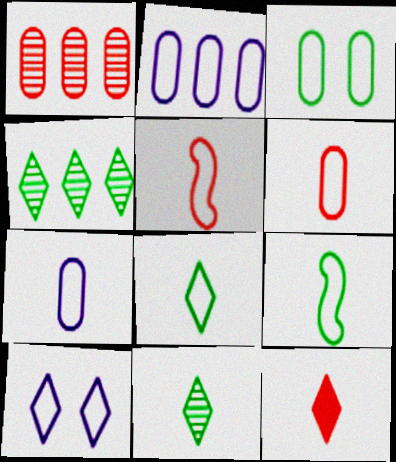[[2, 3, 6], 
[4, 10, 12], 
[5, 7, 8]]